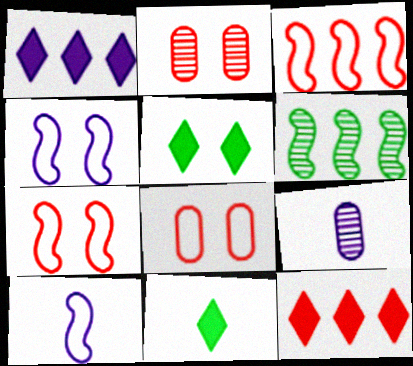[[1, 4, 9], 
[2, 4, 5], 
[3, 5, 9]]